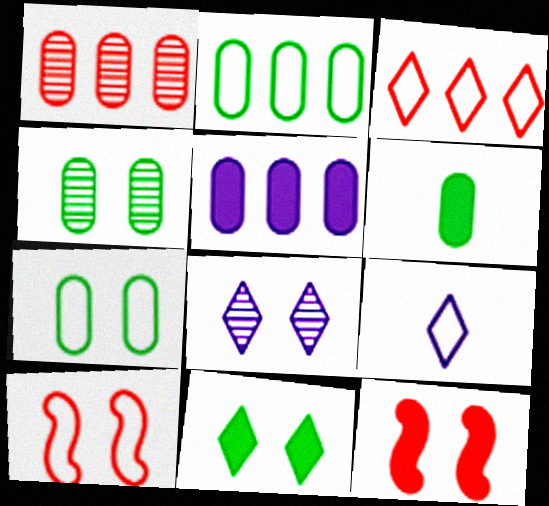[[1, 2, 5], 
[2, 4, 6], 
[2, 9, 10], 
[7, 8, 12]]